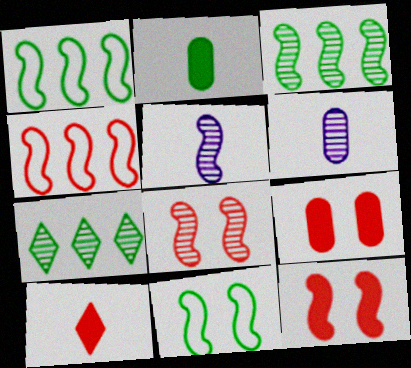[[1, 5, 12], 
[2, 7, 11], 
[3, 5, 8], 
[6, 7, 8]]